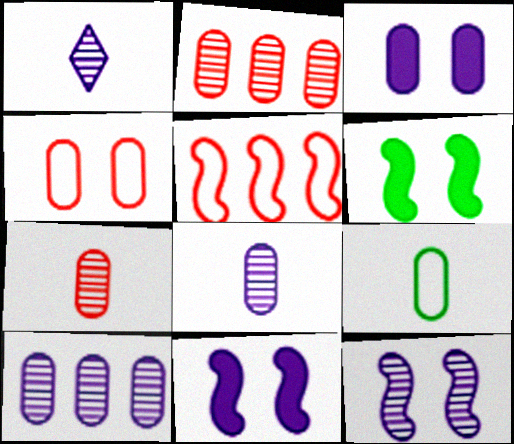[[1, 10, 12], 
[2, 3, 9]]